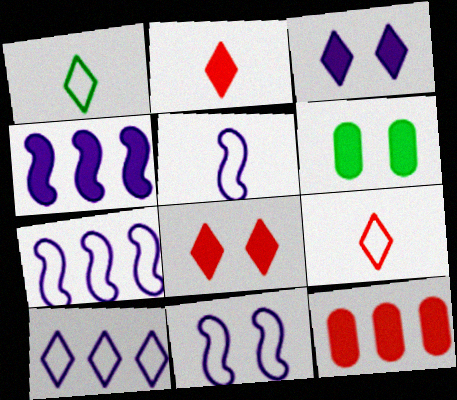[[2, 4, 6], 
[5, 7, 11]]